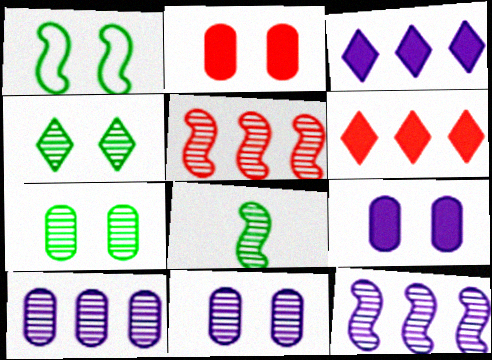[]